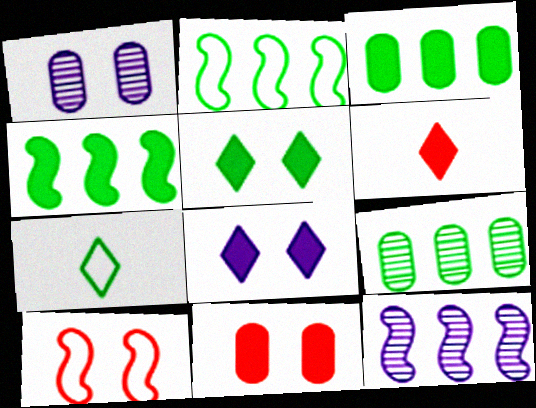[[1, 2, 6], 
[1, 5, 10], 
[7, 11, 12]]